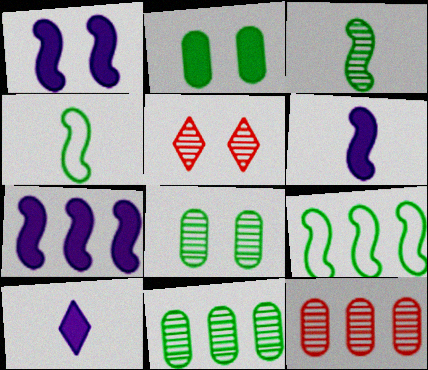[[1, 6, 7]]